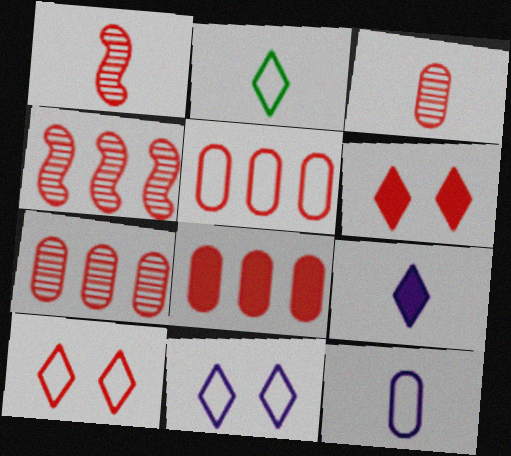[[1, 5, 6], 
[1, 8, 10], 
[5, 7, 8]]